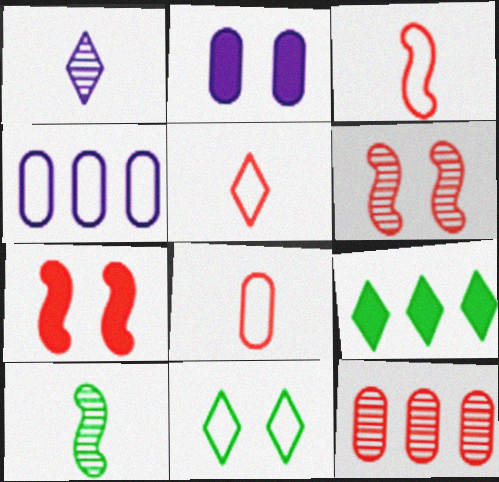[[2, 6, 11], 
[3, 4, 11], 
[3, 5, 8], 
[5, 7, 12]]